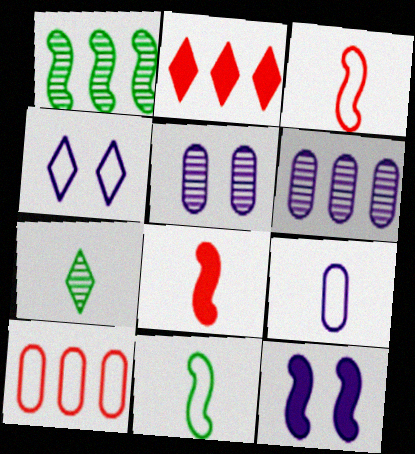[[1, 3, 12], 
[2, 4, 7], 
[2, 5, 11], 
[4, 5, 12], 
[4, 10, 11], 
[7, 8, 9], 
[7, 10, 12]]